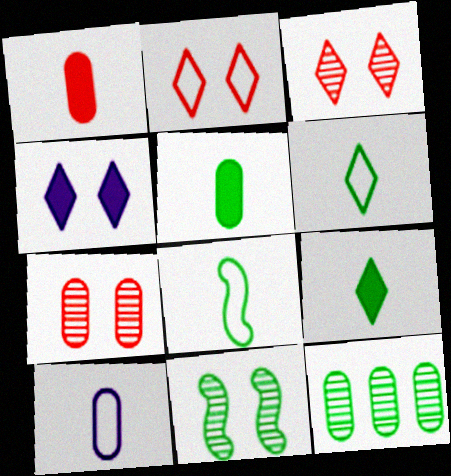[]